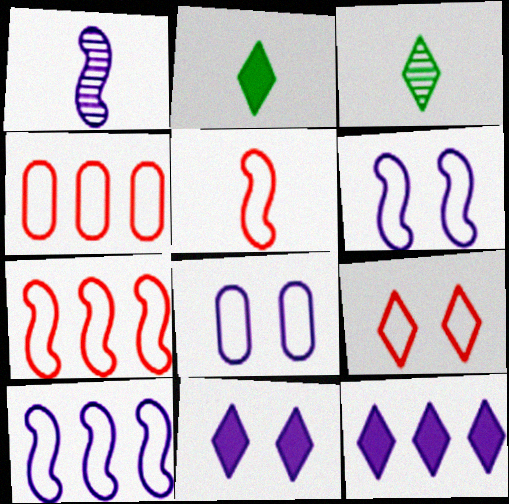[[1, 8, 12], 
[3, 9, 12], 
[4, 5, 9]]